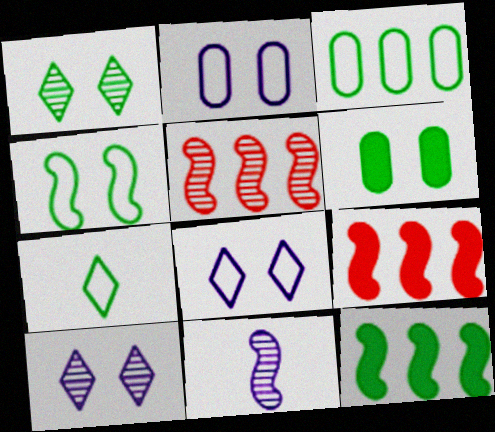[[1, 4, 6], 
[3, 4, 7], 
[4, 9, 11]]